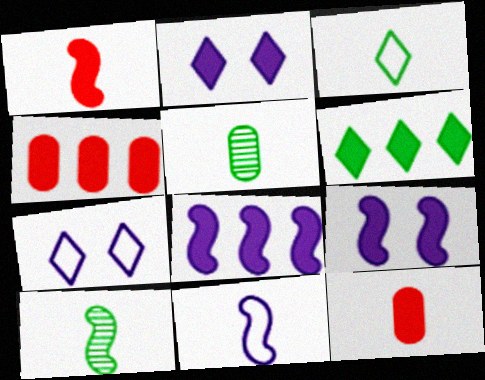[[1, 10, 11], 
[4, 6, 8], 
[4, 7, 10], 
[6, 9, 12]]